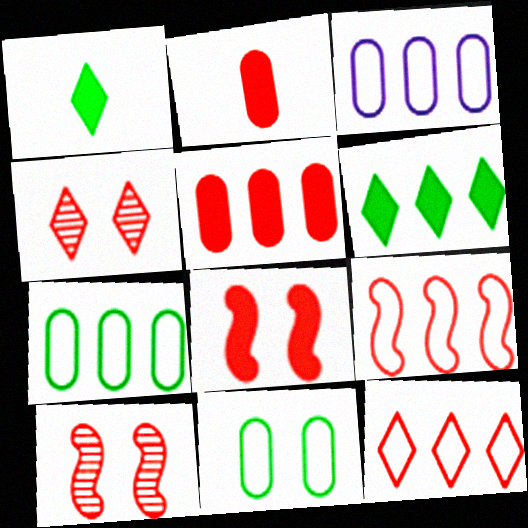[[1, 3, 10], 
[2, 4, 9], 
[2, 10, 12]]